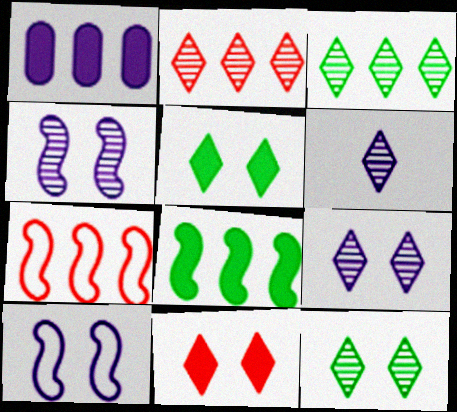[[1, 3, 7], 
[1, 6, 10], 
[2, 6, 12]]